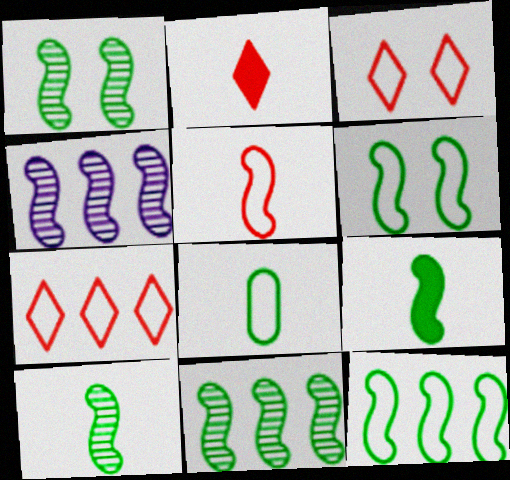[[1, 9, 12], 
[1, 10, 11], 
[6, 9, 11]]